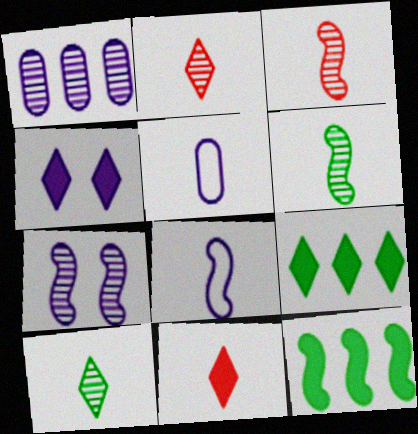[[1, 4, 8], 
[4, 9, 11], 
[5, 6, 11]]